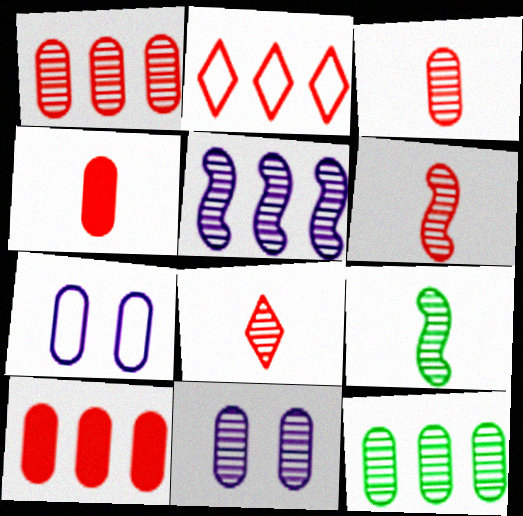[[3, 6, 8], 
[3, 11, 12], 
[4, 7, 12]]